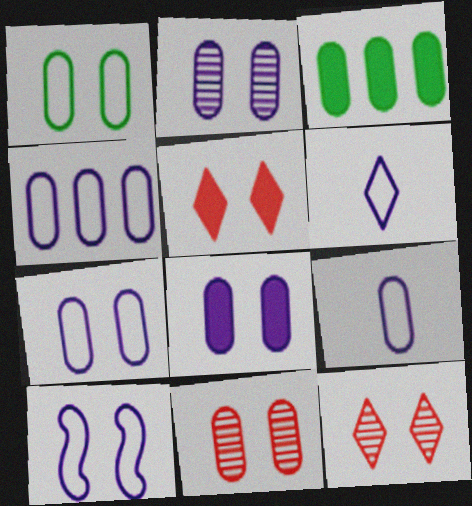[[1, 8, 11], 
[2, 7, 8], 
[3, 9, 11], 
[4, 6, 10], 
[4, 7, 9]]